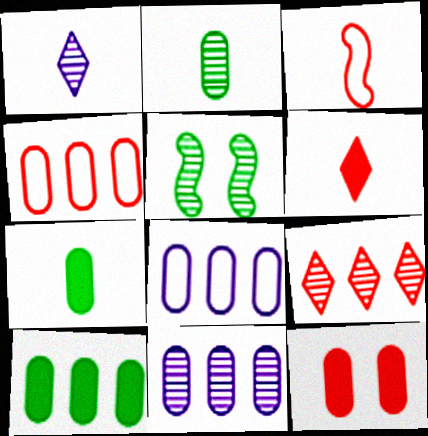[[1, 3, 7], 
[2, 8, 12], 
[3, 9, 12], 
[4, 10, 11], 
[5, 6, 8]]